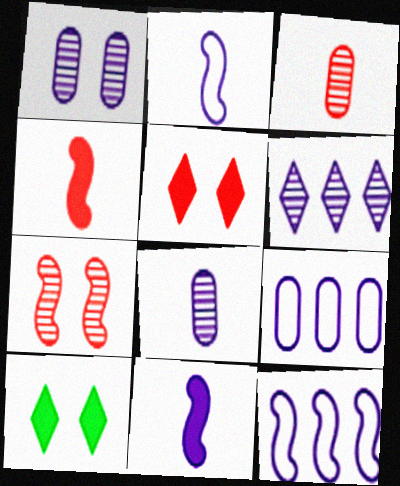[[3, 10, 12]]